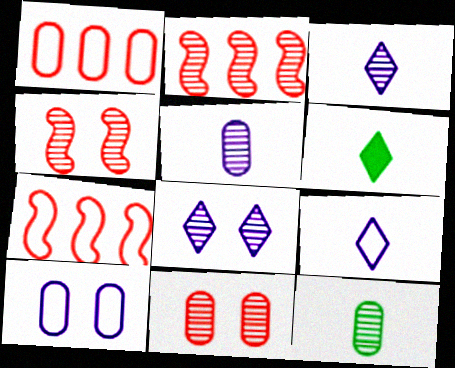[[2, 6, 10], 
[2, 8, 12]]